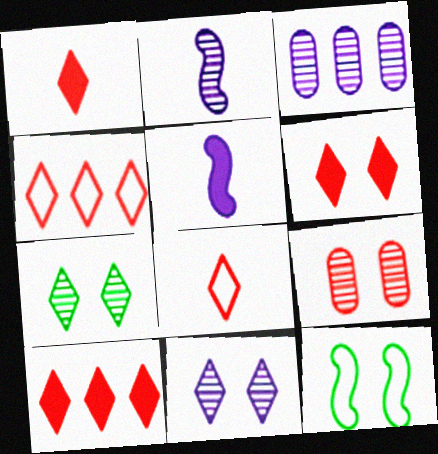[[1, 3, 12], 
[1, 6, 10], 
[2, 3, 11]]